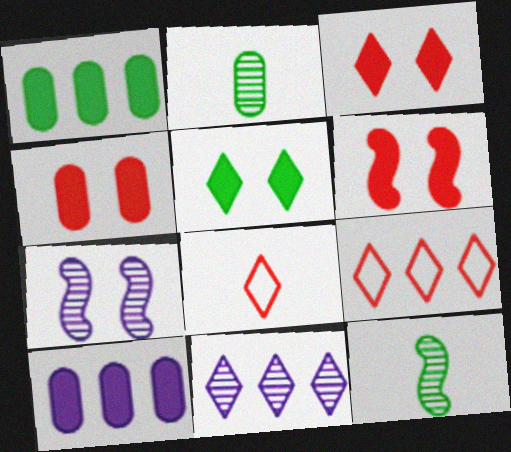[[1, 7, 8], 
[3, 4, 6], 
[5, 8, 11]]